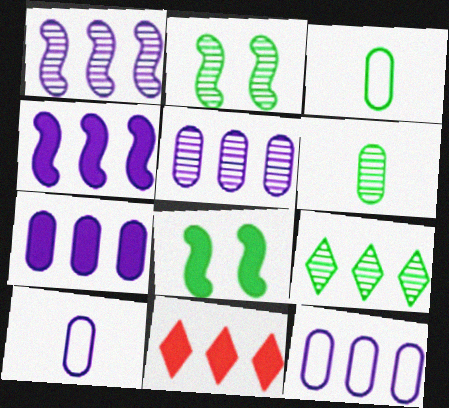[[2, 6, 9], 
[2, 10, 11], 
[3, 8, 9], 
[5, 7, 12]]